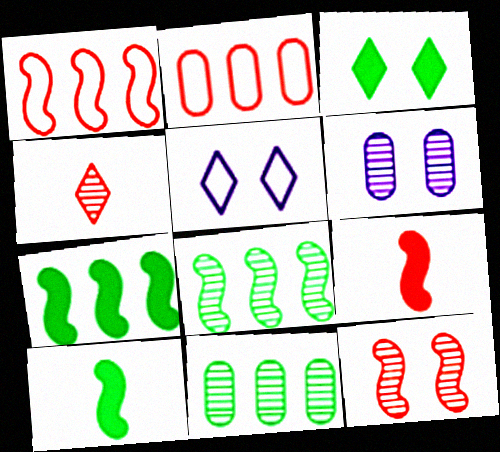[[1, 9, 12], 
[4, 6, 8], 
[5, 9, 11]]